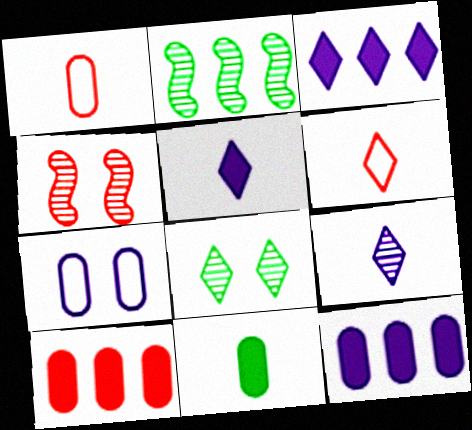[[3, 6, 8], 
[4, 6, 10]]